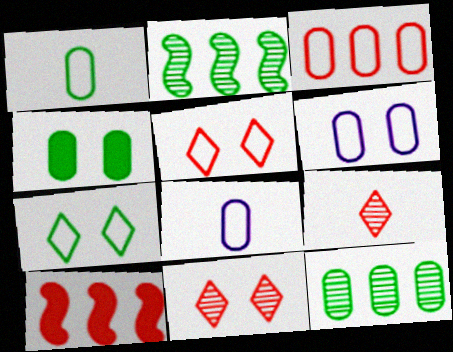[[1, 3, 6], 
[1, 4, 12]]